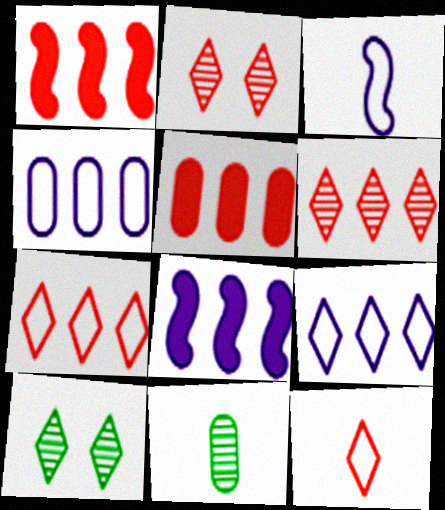[[3, 5, 10]]